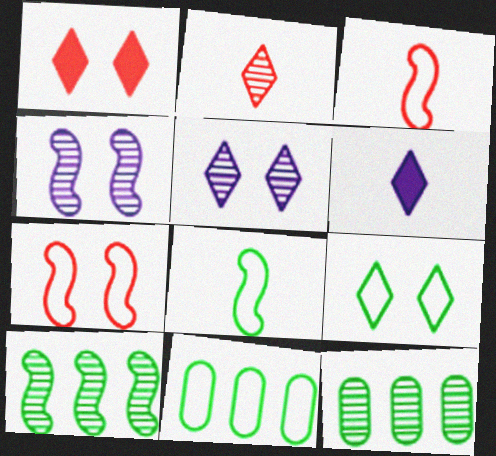[[1, 5, 9], 
[2, 4, 12], 
[6, 7, 12], 
[8, 9, 11]]